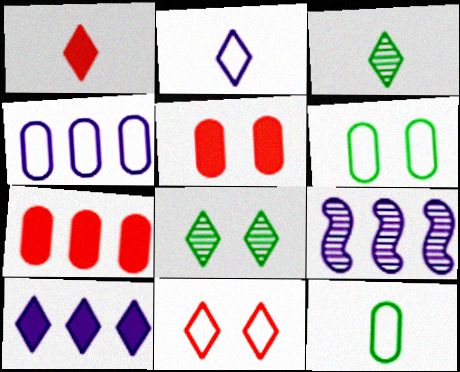[[1, 2, 3], 
[1, 6, 9], 
[3, 10, 11], 
[4, 9, 10]]